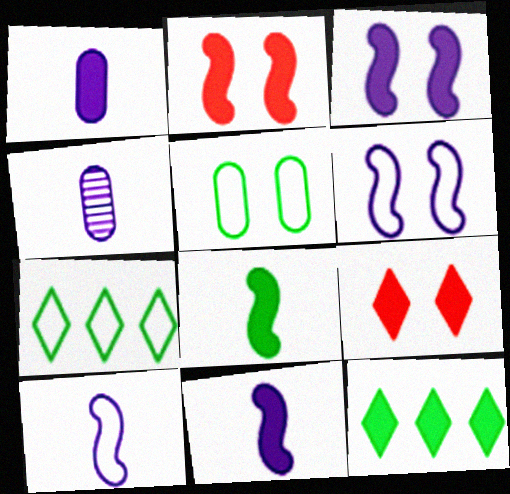[[1, 2, 12], 
[2, 4, 7]]